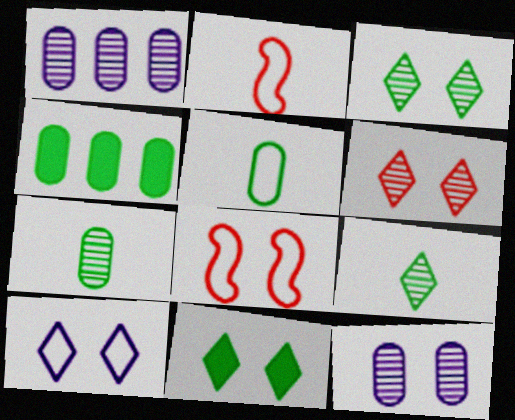[[1, 2, 11], 
[6, 10, 11], 
[8, 11, 12]]